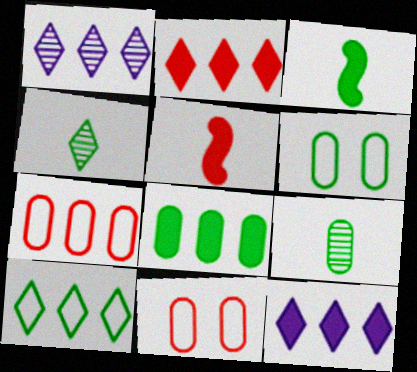[[1, 2, 10], 
[1, 3, 11], 
[1, 5, 6], 
[6, 8, 9]]